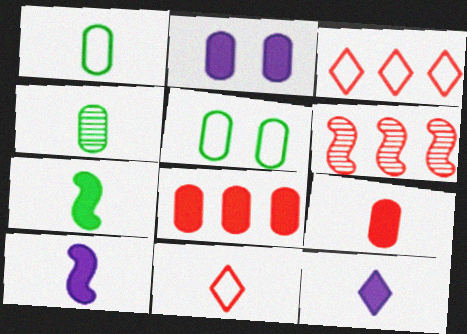[[3, 6, 8], 
[4, 10, 11], 
[5, 6, 12], 
[7, 9, 12]]